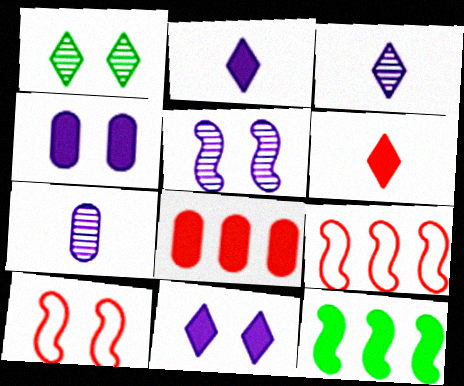[[1, 4, 10], 
[4, 6, 12]]